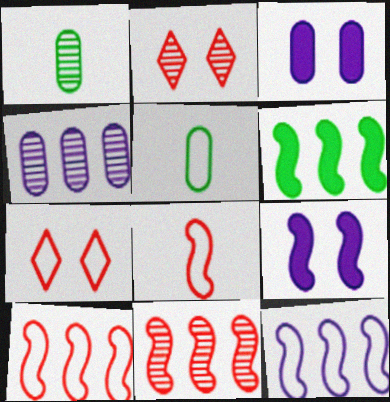[[5, 7, 12], 
[6, 11, 12]]